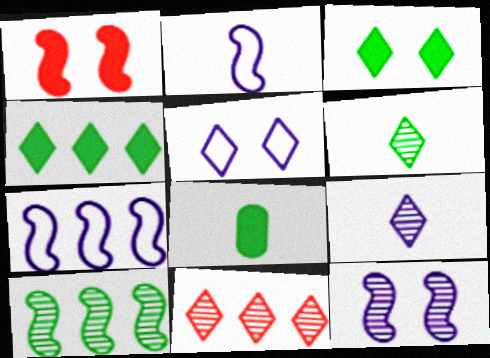[[1, 2, 10]]